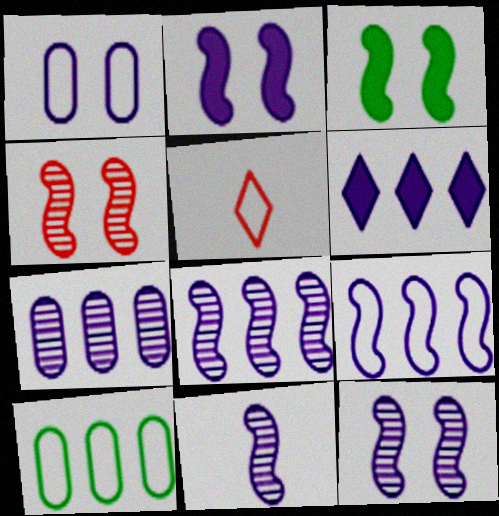[[1, 6, 11], 
[2, 9, 11], 
[3, 5, 7], 
[6, 7, 9], 
[8, 11, 12]]